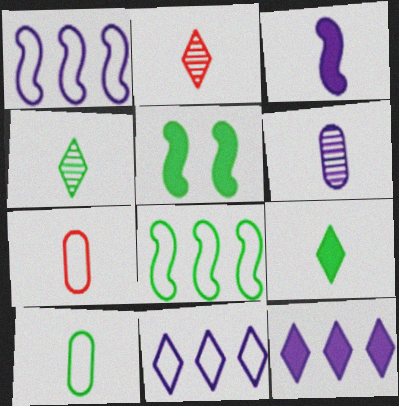[[2, 3, 10], 
[3, 4, 7]]